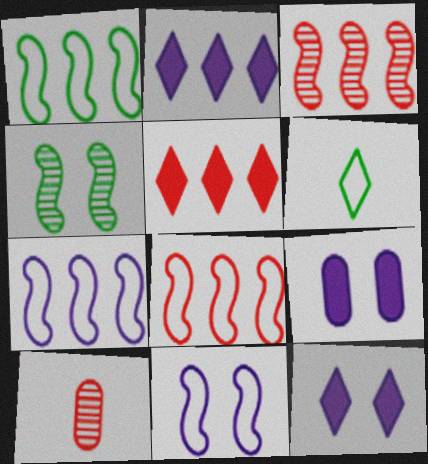[[1, 7, 8], 
[1, 10, 12], 
[3, 6, 9]]